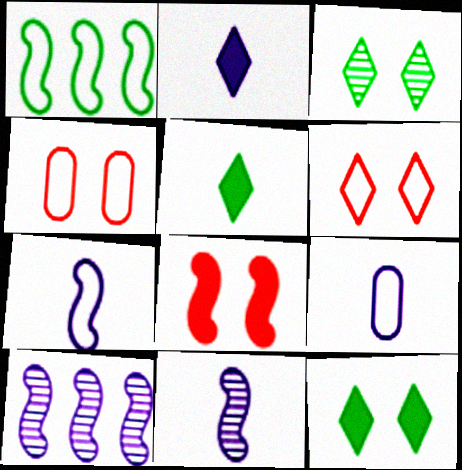[[1, 6, 9], 
[1, 8, 11], 
[2, 9, 11], 
[4, 5, 10]]